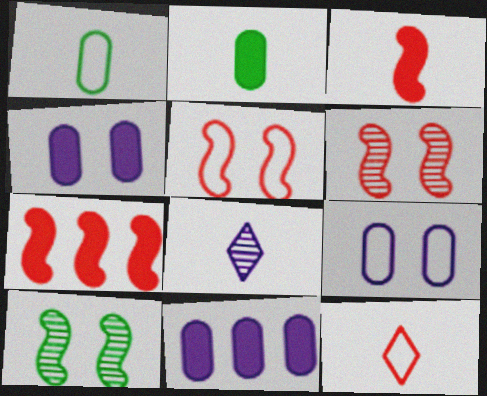[[1, 3, 8], 
[10, 11, 12]]